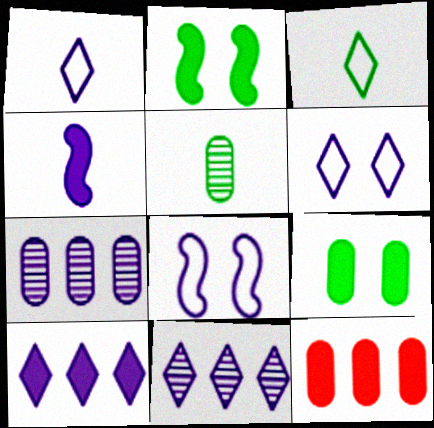[[4, 6, 7]]